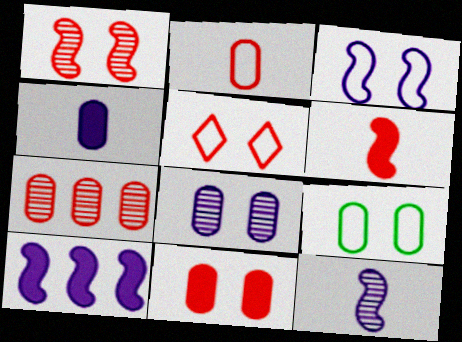[[1, 5, 11], 
[2, 7, 11], 
[3, 5, 9], 
[3, 10, 12], 
[4, 7, 9], 
[5, 6, 7], 
[8, 9, 11]]